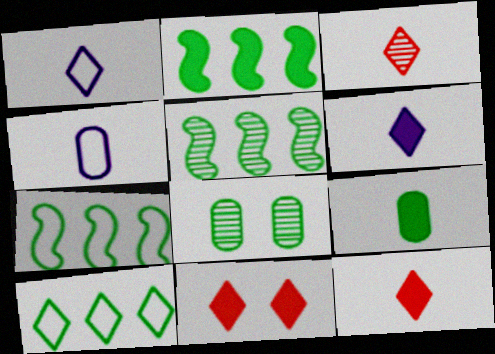[[2, 5, 7], 
[4, 5, 11]]